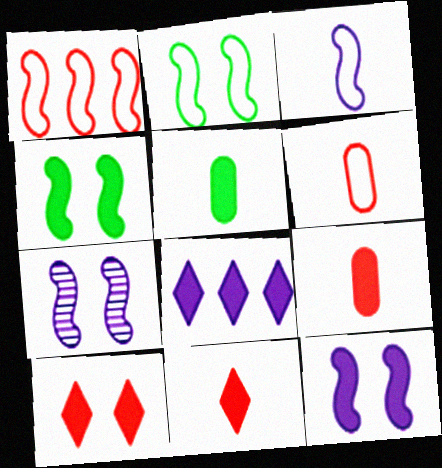[[1, 2, 3], 
[4, 8, 9]]